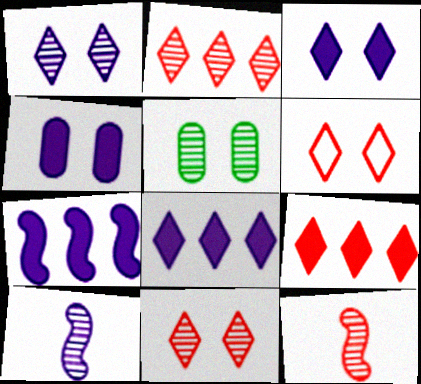[[2, 5, 10]]